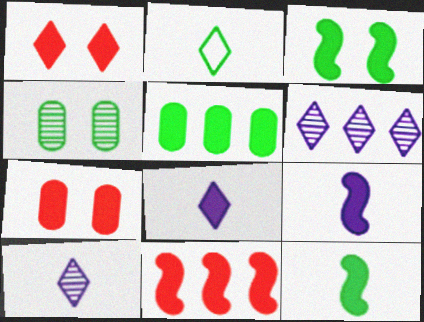[[1, 2, 6], 
[1, 5, 9], 
[3, 9, 11]]